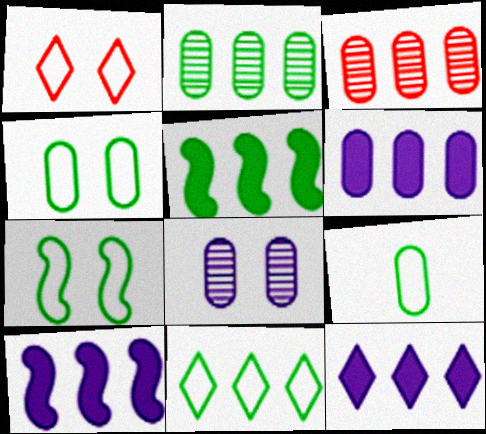[[2, 5, 11], 
[3, 10, 11], 
[6, 10, 12], 
[7, 9, 11]]